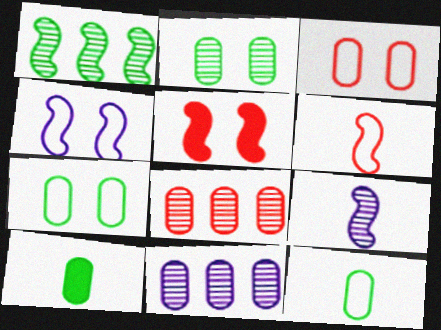[[3, 10, 11]]